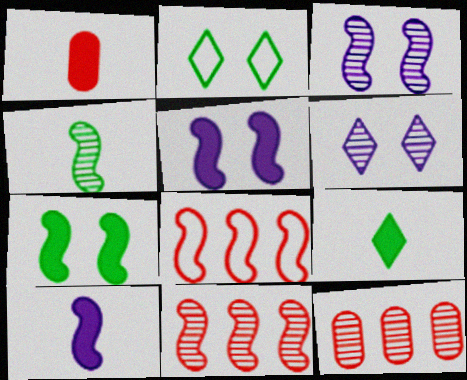[[1, 9, 10], 
[2, 10, 12], 
[3, 4, 11], 
[4, 5, 8], 
[4, 6, 12]]